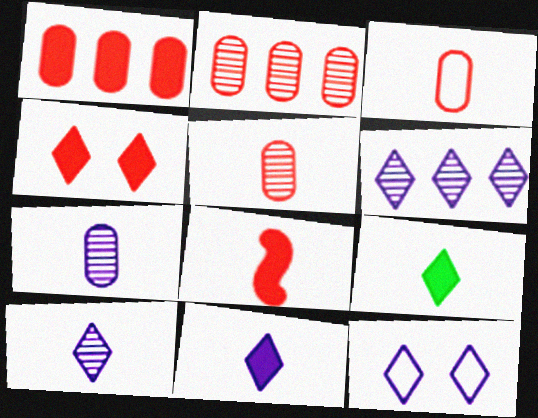[[1, 4, 8], 
[6, 11, 12]]